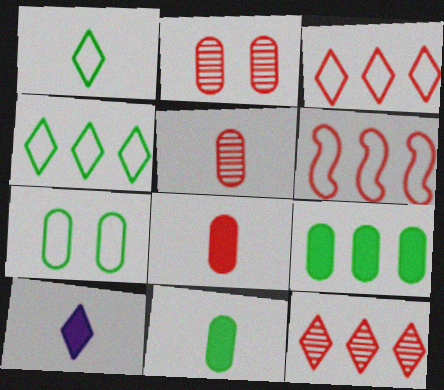[]